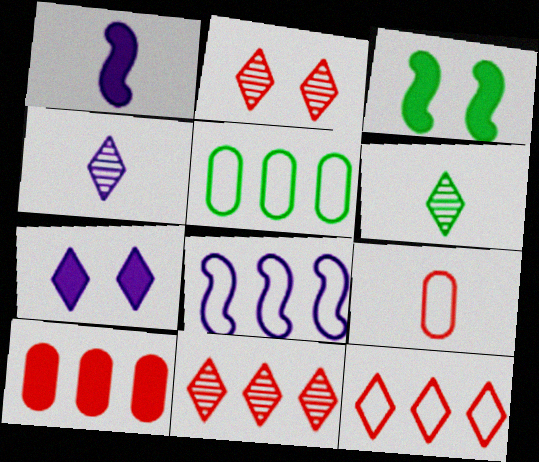[[1, 2, 5], 
[1, 6, 9], 
[3, 5, 6], 
[5, 8, 12], 
[6, 7, 12]]